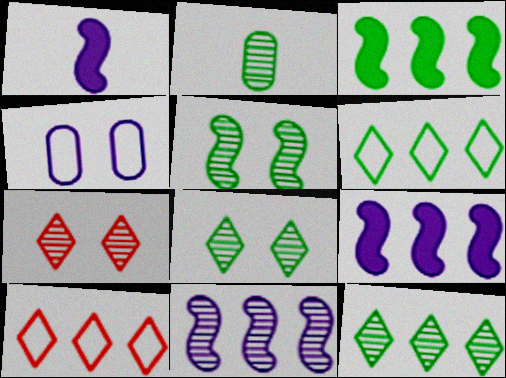[[2, 5, 12], 
[2, 7, 11]]